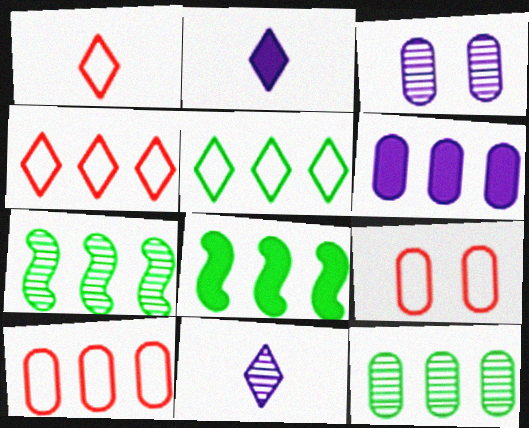[[1, 3, 8], 
[2, 7, 9], 
[4, 6, 7], 
[5, 8, 12], 
[6, 10, 12], 
[8, 9, 11]]